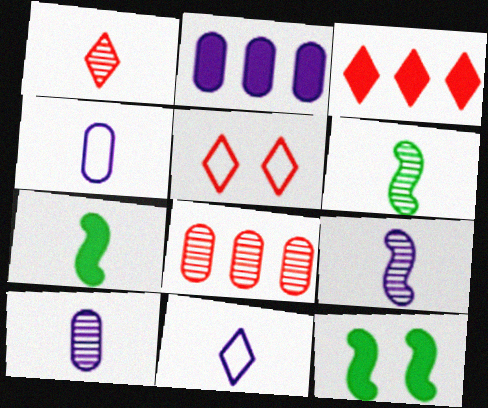[[1, 3, 5], 
[1, 4, 7], 
[1, 6, 10], 
[2, 5, 6], 
[8, 11, 12]]